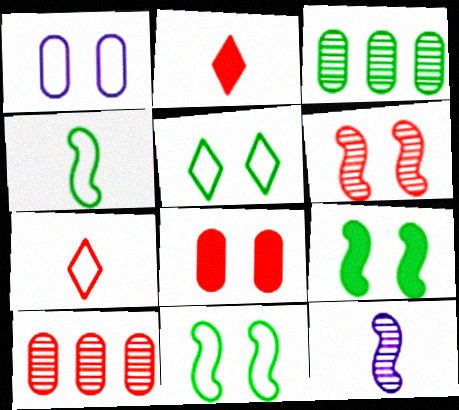[]